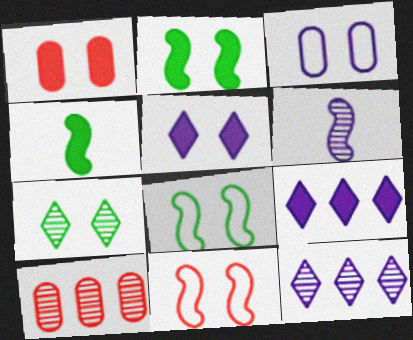[[1, 2, 5], 
[1, 4, 9], 
[3, 6, 9], 
[6, 7, 10]]